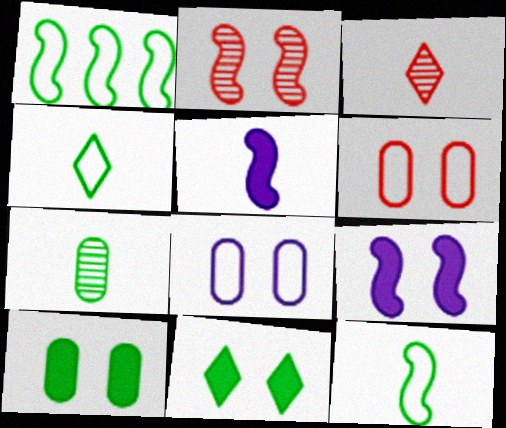[[1, 2, 5], 
[1, 7, 11], 
[2, 8, 11]]